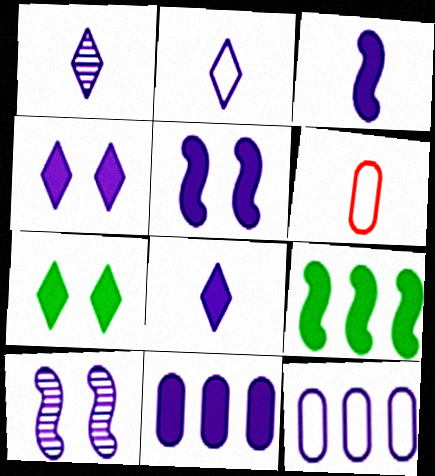[[1, 2, 8], 
[1, 5, 12], 
[2, 10, 11], 
[3, 4, 11], 
[5, 8, 11], 
[8, 10, 12]]